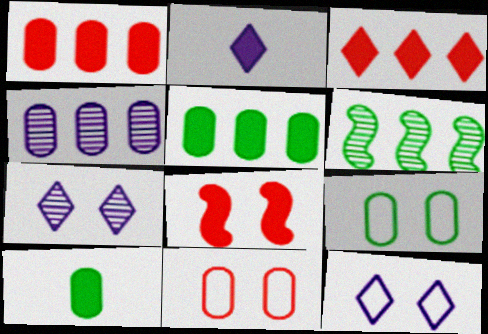[[2, 5, 8], 
[2, 6, 11], 
[4, 10, 11], 
[7, 8, 9]]